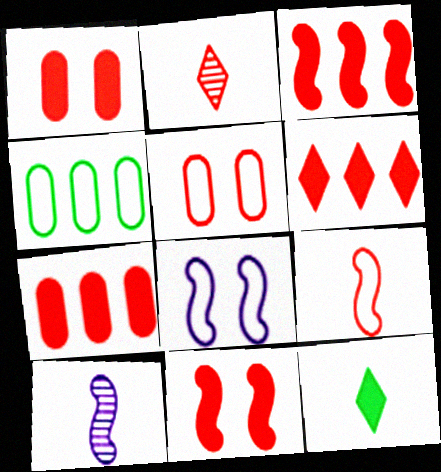[[2, 3, 5], 
[3, 6, 7]]